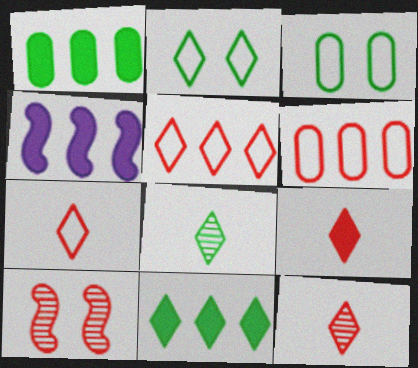[[2, 8, 11], 
[3, 4, 12], 
[6, 9, 10], 
[7, 9, 12]]